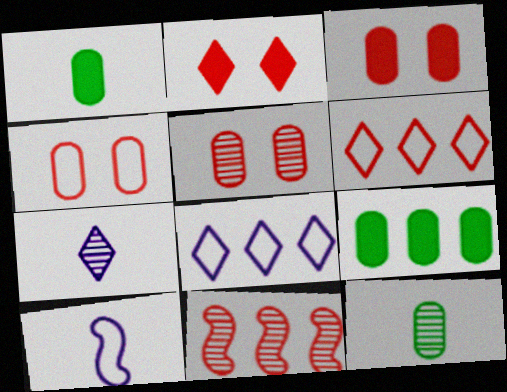[[3, 4, 5], 
[8, 9, 11]]